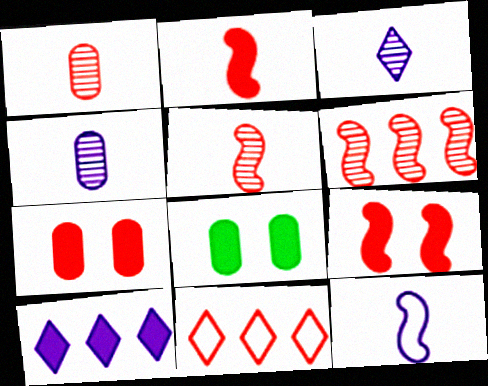[[1, 9, 11], 
[2, 8, 10], 
[5, 7, 11]]